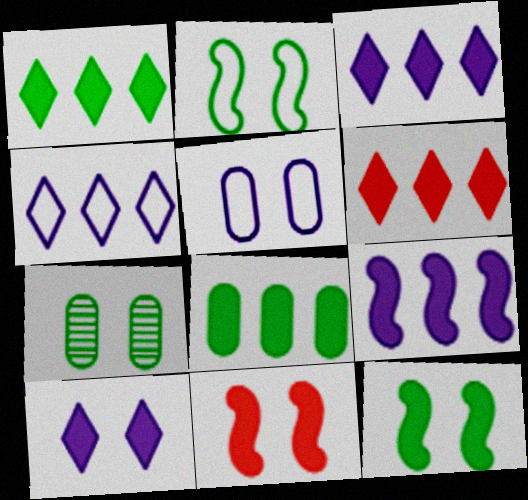[[1, 3, 6], 
[6, 8, 9]]